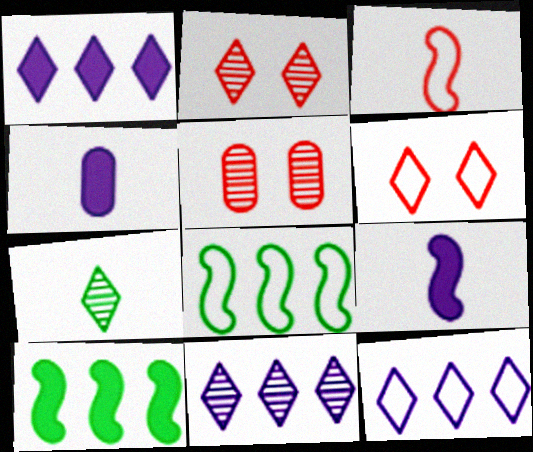[[1, 6, 7], 
[1, 11, 12], 
[2, 4, 8], 
[2, 7, 11], 
[3, 4, 7]]